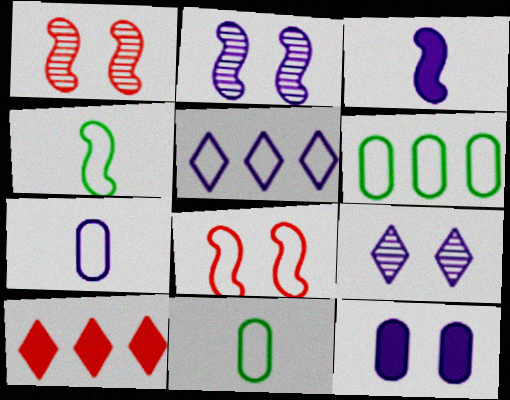[[2, 10, 11], 
[5, 8, 11]]